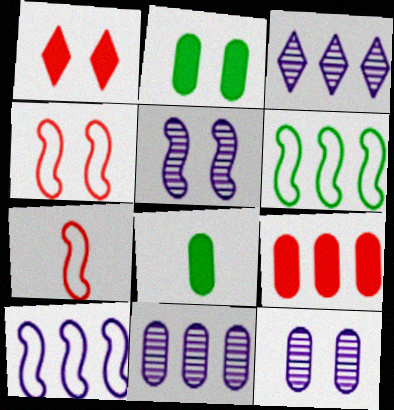[[2, 3, 7], 
[3, 4, 8], 
[3, 6, 9]]